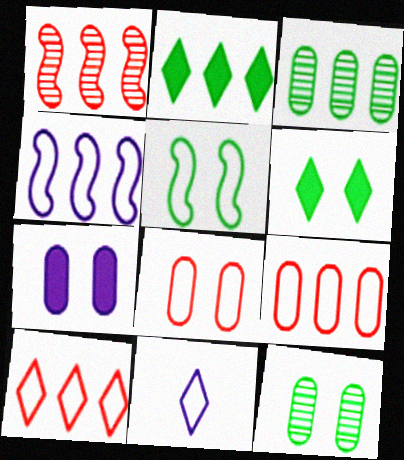[[5, 6, 12], 
[5, 9, 11], 
[7, 8, 12]]